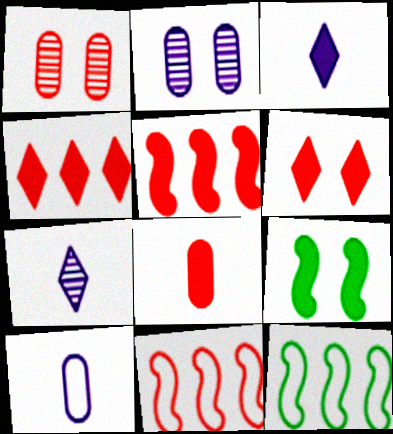[[1, 3, 12], 
[5, 6, 8]]